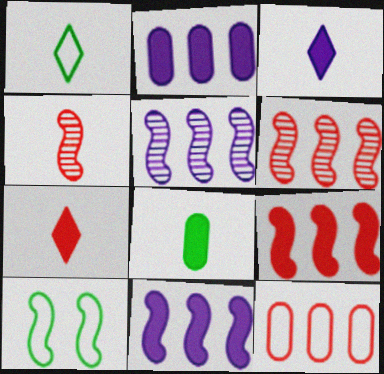[[4, 10, 11]]